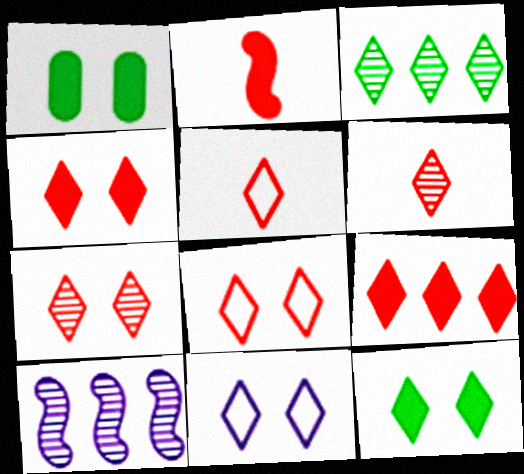[[1, 5, 10], 
[4, 7, 8], 
[5, 7, 9], 
[6, 8, 9], 
[7, 11, 12]]